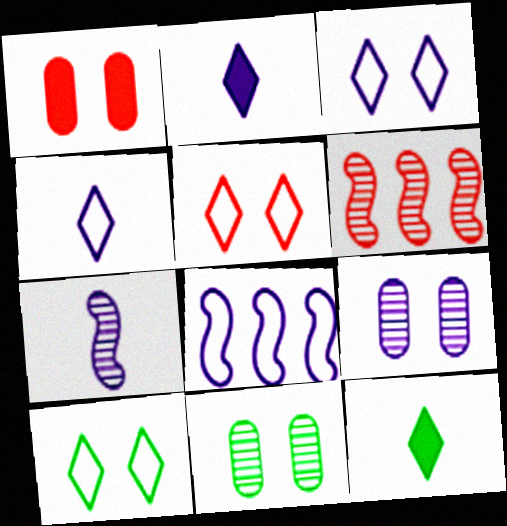[[2, 8, 9], 
[3, 5, 10]]